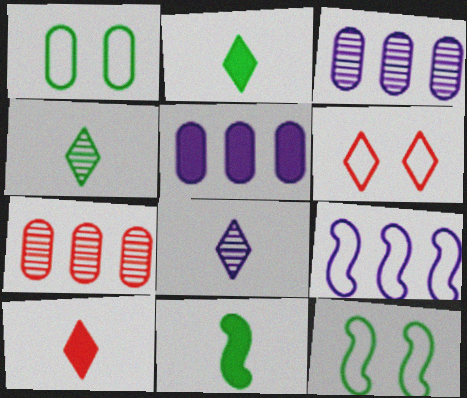[[3, 6, 11], 
[3, 10, 12]]